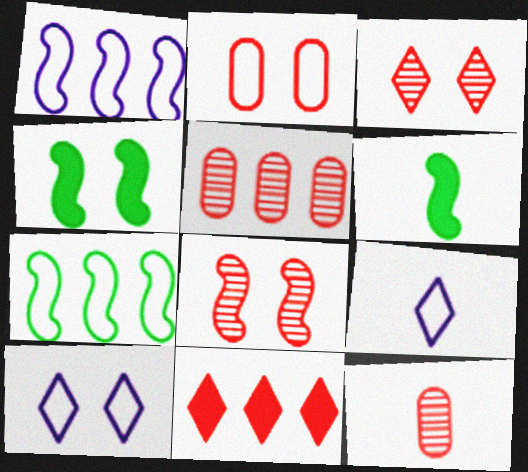[[1, 6, 8], 
[2, 7, 9], 
[4, 5, 9], 
[5, 6, 10], 
[6, 9, 12]]